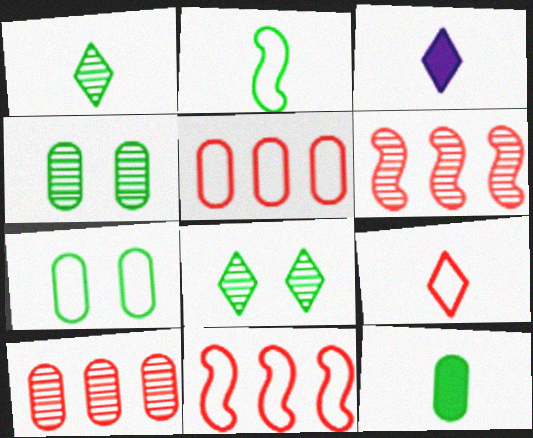[[1, 2, 12], 
[1, 3, 9], 
[3, 4, 11], 
[3, 6, 7]]